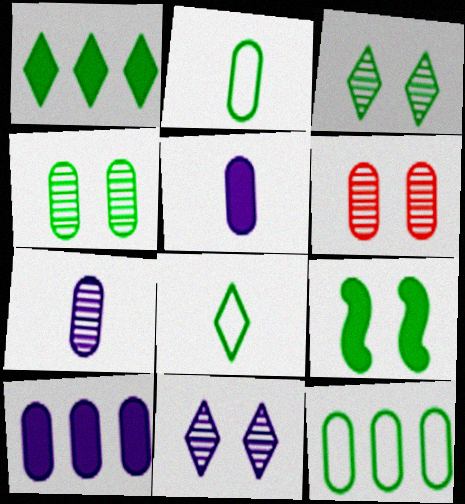[[1, 3, 8], 
[2, 6, 10], 
[5, 6, 12]]